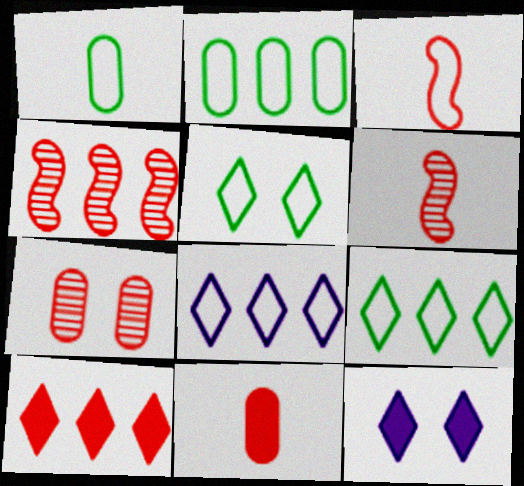[[1, 4, 12], 
[2, 6, 12], 
[3, 7, 10]]